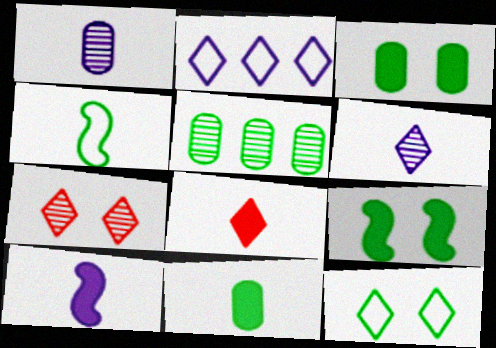[[1, 4, 8], 
[8, 10, 11]]